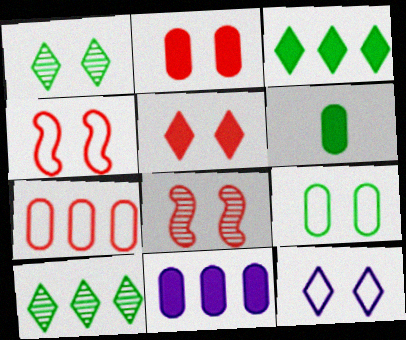[[1, 5, 12], 
[2, 6, 11], 
[4, 9, 12]]